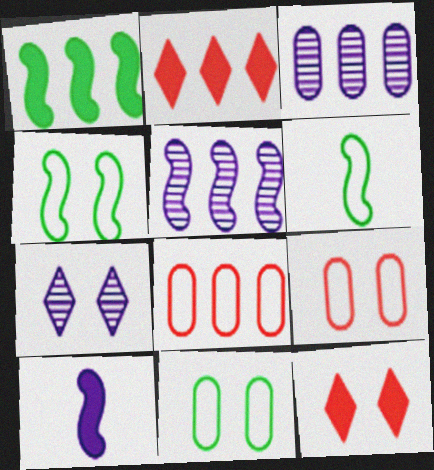[[3, 6, 12]]